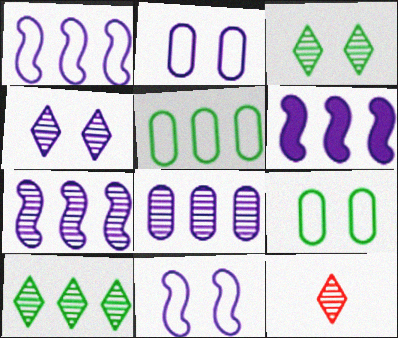[[1, 6, 7], 
[4, 10, 12], 
[6, 9, 12]]